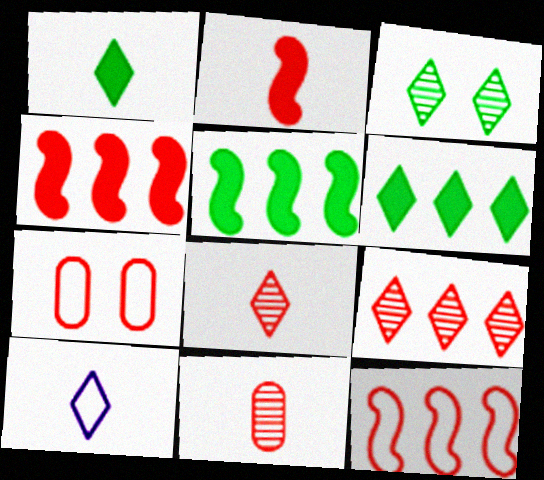[[1, 8, 10], 
[2, 7, 9], 
[4, 7, 8]]